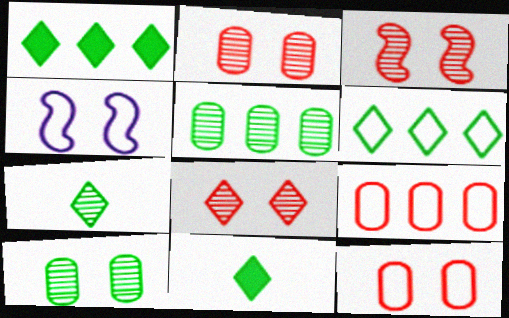[[2, 3, 8]]